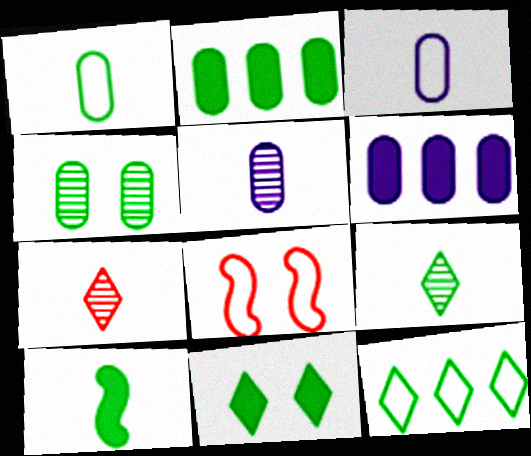[[1, 2, 4], 
[1, 9, 10], 
[2, 10, 11], 
[3, 7, 10], 
[3, 8, 12], 
[4, 10, 12], 
[6, 8, 9], 
[9, 11, 12]]